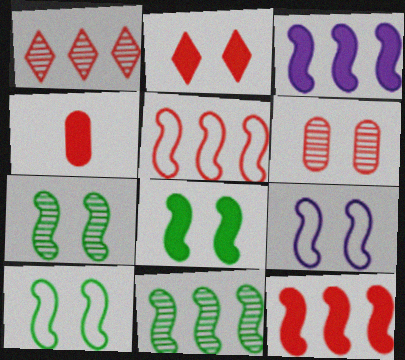[[2, 4, 12], 
[3, 5, 11], 
[7, 8, 10]]